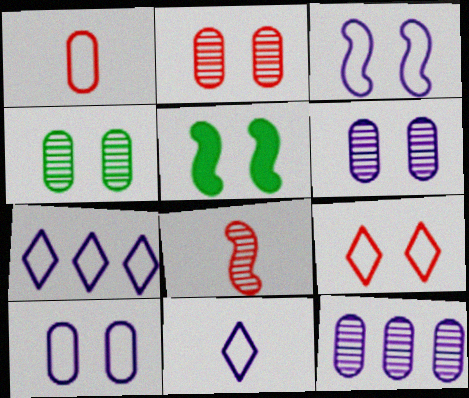[[2, 4, 6], 
[5, 6, 9]]